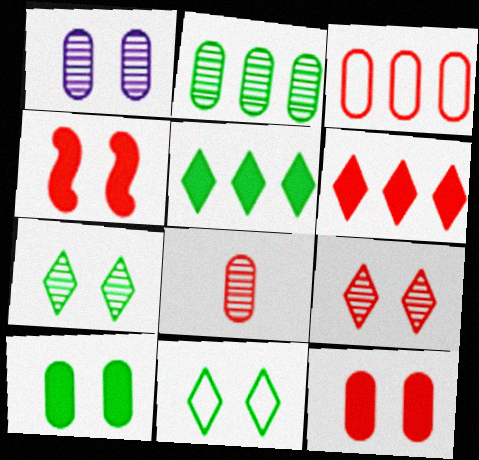[[1, 2, 8], 
[1, 4, 11], 
[3, 8, 12]]